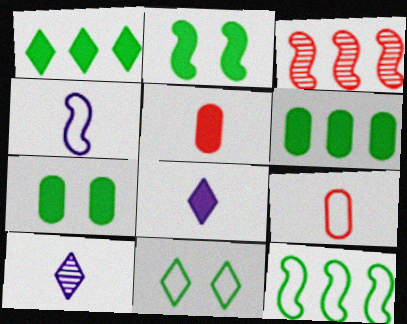[[2, 3, 4]]